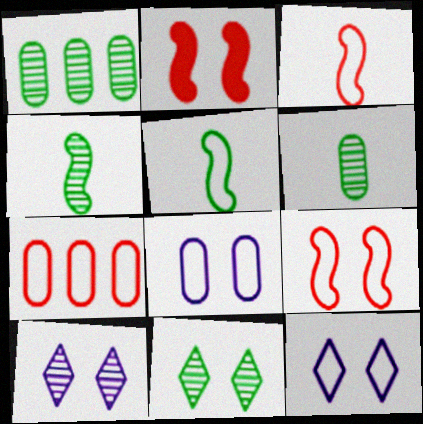[[1, 4, 11], 
[2, 8, 11], 
[5, 7, 12]]